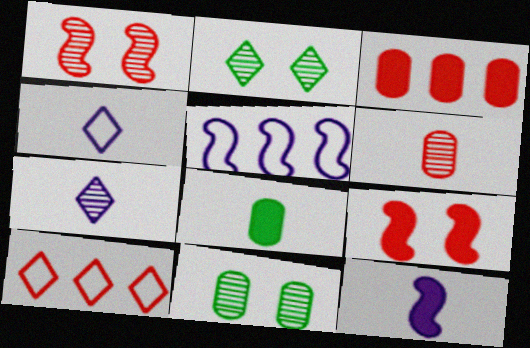[[6, 9, 10], 
[10, 11, 12]]